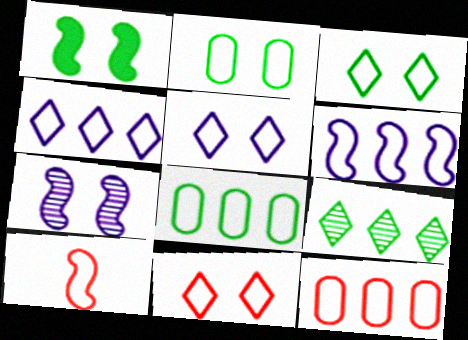[[2, 4, 10], 
[3, 5, 11], 
[5, 8, 10], 
[10, 11, 12]]